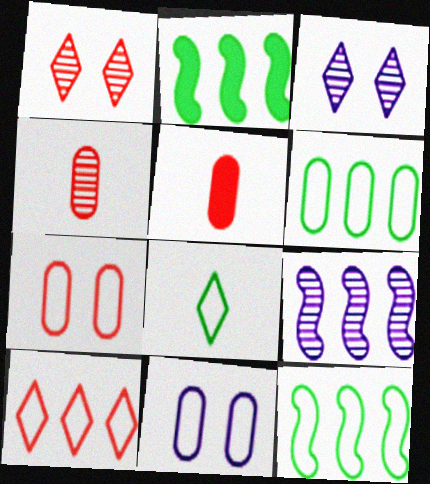[[3, 5, 12]]